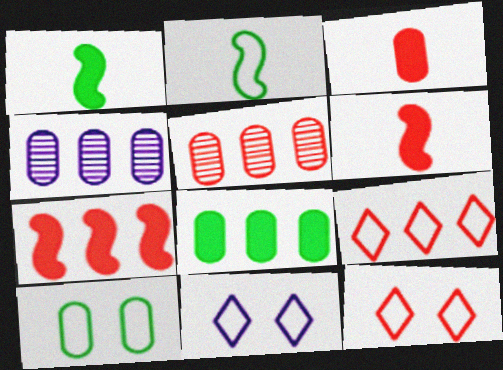[[1, 4, 12], 
[1, 5, 11], 
[3, 4, 10], 
[5, 6, 12], 
[5, 7, 9]]